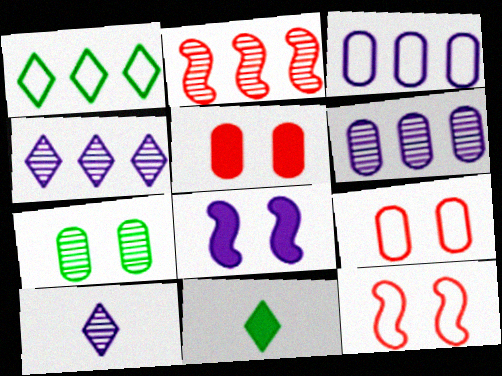[[2, 7, 10], 
[3, 8, 10], 
[6, 11, 12]]